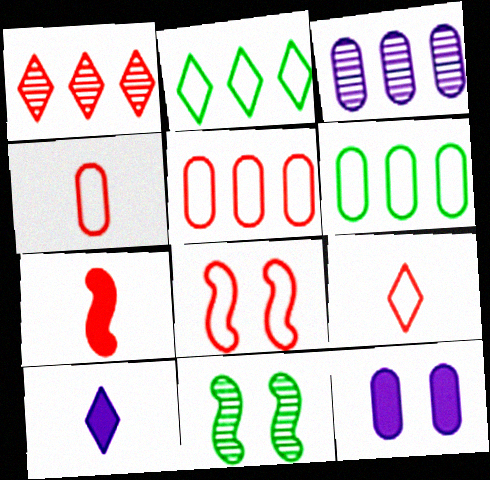[[5, 8, 9], 
[5, 10, 11]]